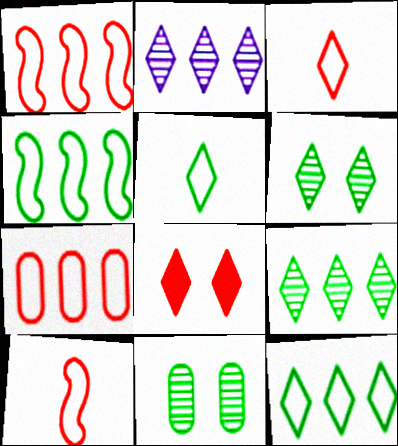[[2, 5, 8]]